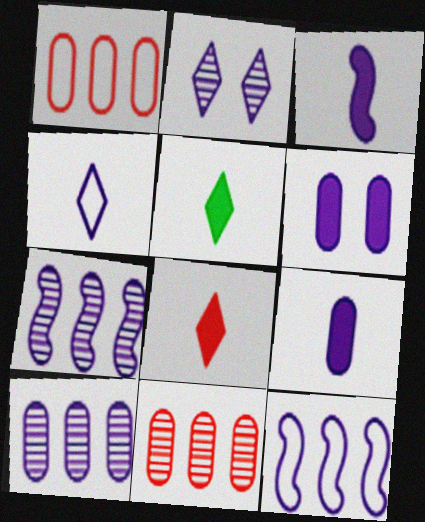[[2, 9, 12], 
[4, 6, 7]]